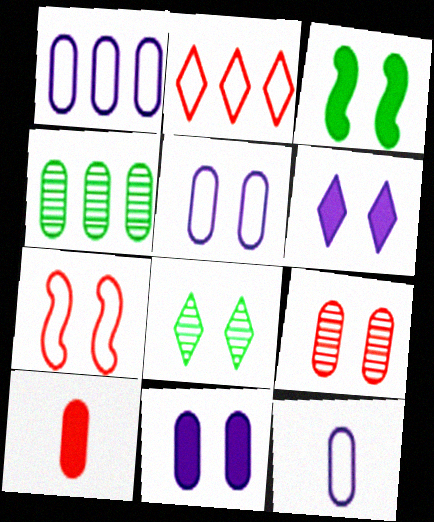[[1, 5, 12], 
[4, 5, 10], 
[7, 8, 11]]